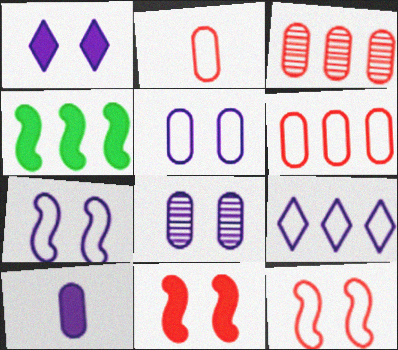[[1, 7, 8], 
[3, 4, 9]]